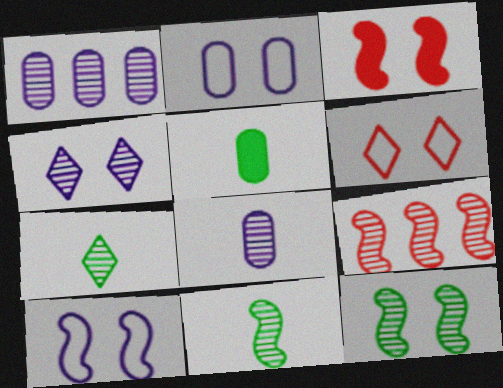[[3, 10, 12]]